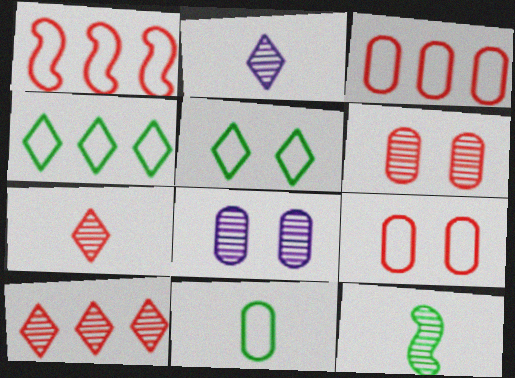[[8, 10, 12]]